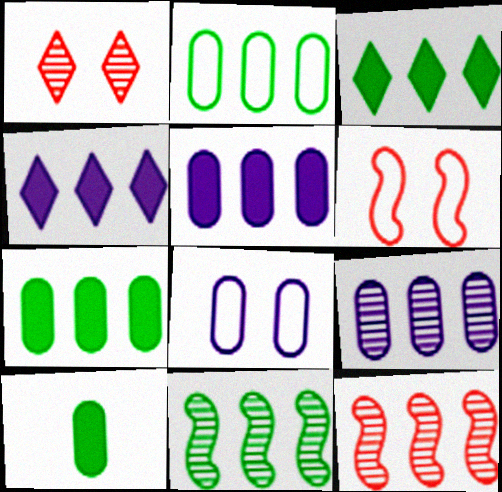[[2, 3, 11], 
[2, 4, 12]]